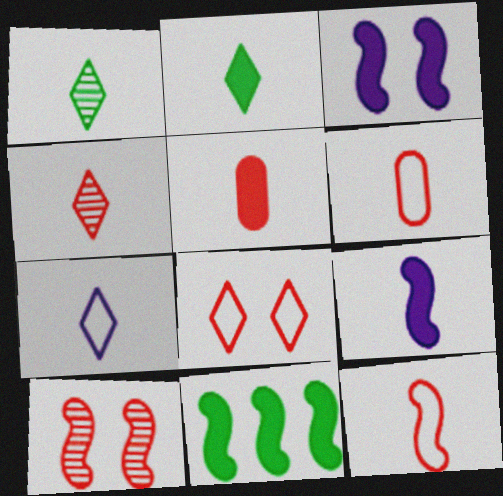[[1, 6, 9], 
[2, 4, 7], 
[2, 5, 9], 
[4, 5, 12]]